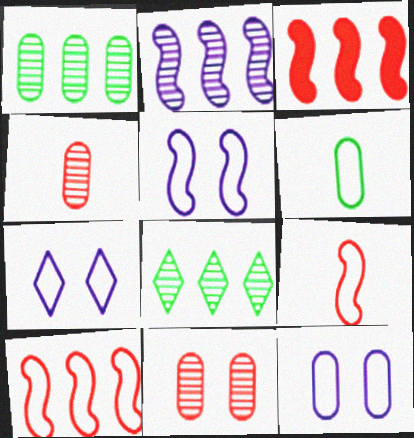[[5, 7, 12], 
[6, 7, 10]]